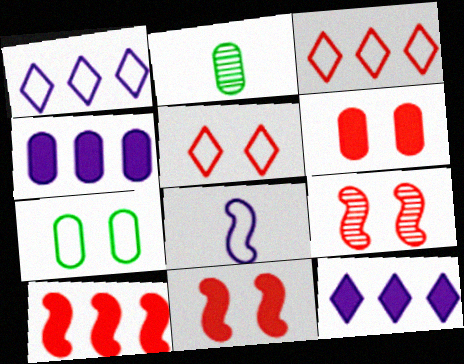[[1, 2, 11], 
[3, 7, 8], 
[5, 6, 9]]